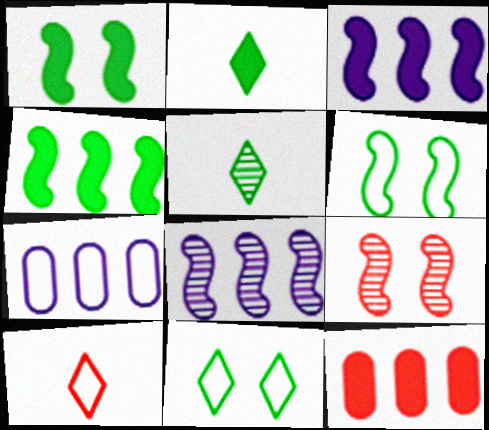[[2, 7, 9], 
[6, 7, 10], 
[9, 10, 12]]